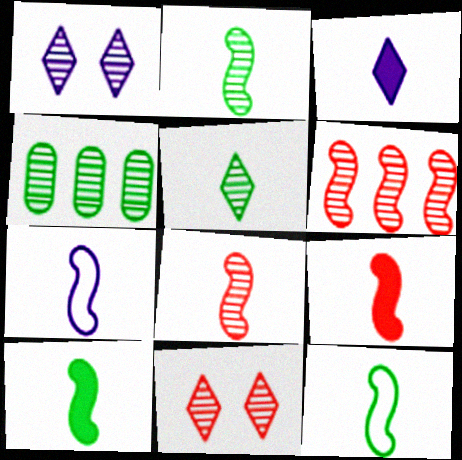[[1, 4, 8], 
[2, 7, 9], 
[2, 10, 12], 
[7, 8, 10]]